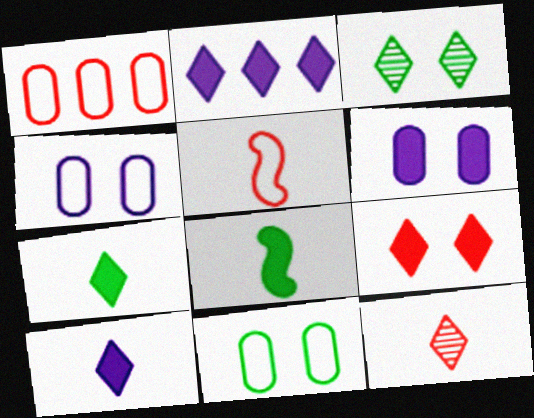[[2, 7, 9]]